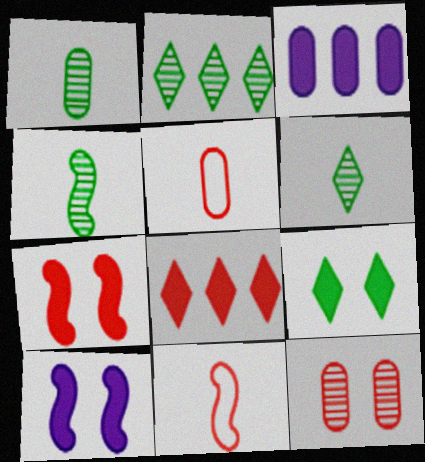[[1, 4, 6], 
[2, 5, 10], 
[8, 11, 12]]